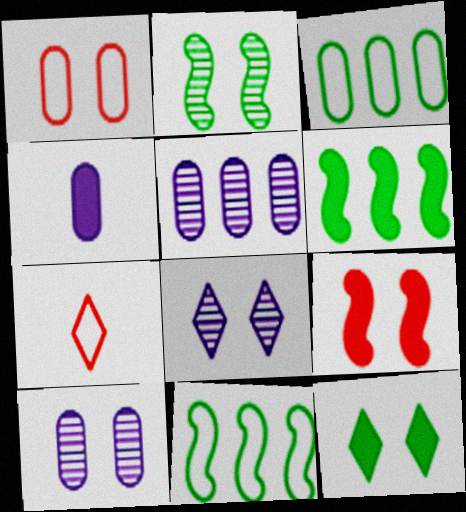[[6, 7, 10]]